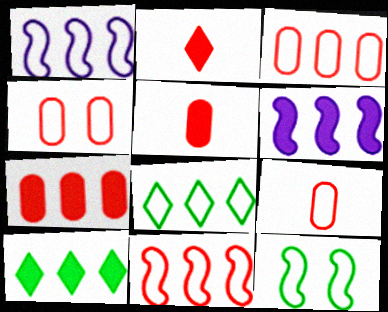[[1, 3, 8], 
[3, 4, 9], 
[6, 7, 10]]